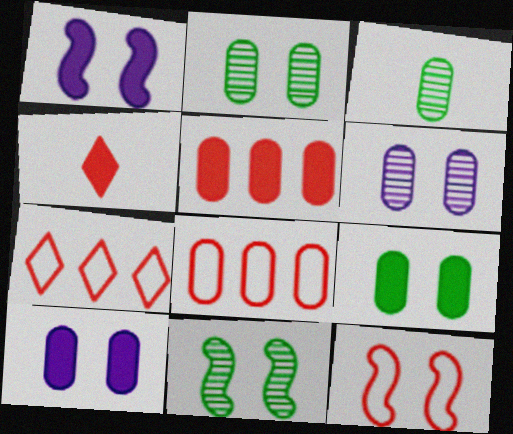[[1, 3, 7], 
[1, 11, 12], 
[3, 8, 10]]